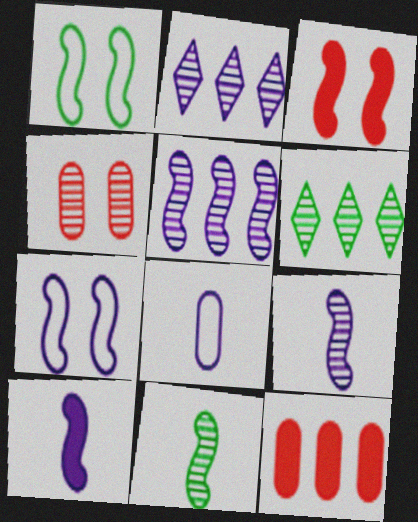[[2, 4, 11], 
[3, 6, 8], 
[4, 6, 9], 
[5, 7, 10]]